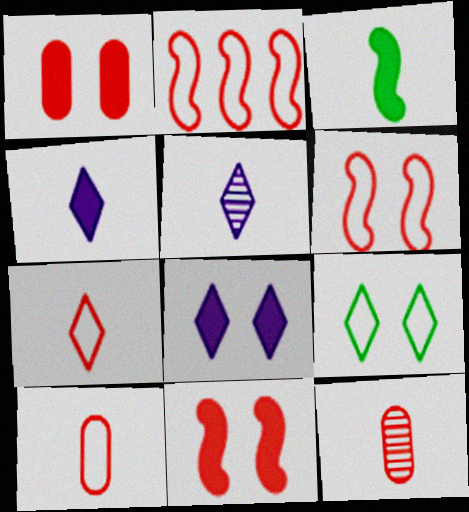[[3, 5, 10]]